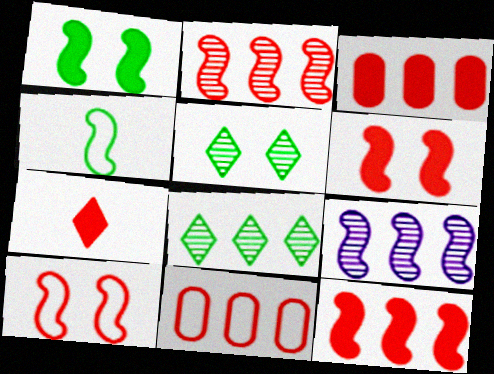[[3, 6, 7], 
[4, 6, 9]]